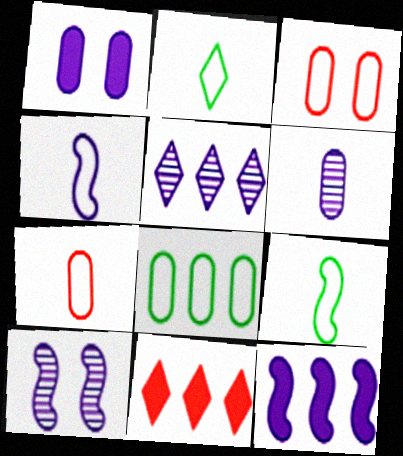[[1, 4, 5], 
[2, 4, 7], 
[4, 10, 12], 
[5, 6, 10]]